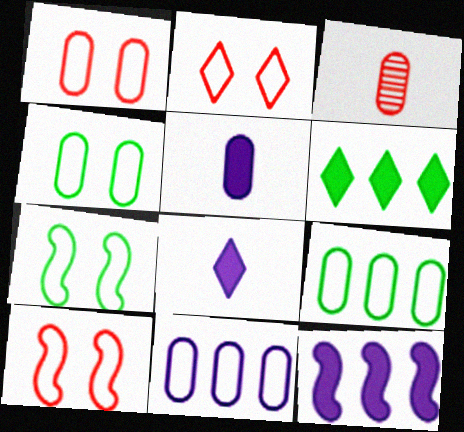[[1, 2, 10]]